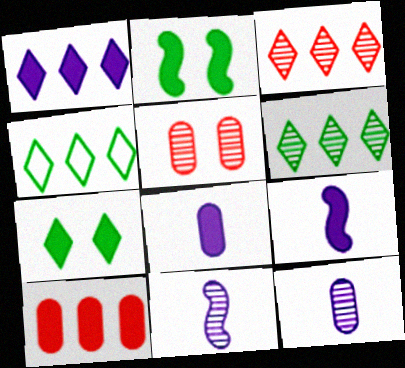[[1, 3, 4], 
[4, 5, 9], 
[5, 6, 11], 
[7, 9, 10]]